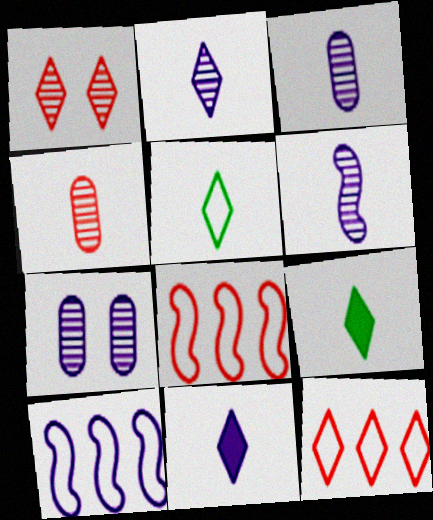[[2, 3, 6], 
[7, 8, 9], 
[7, 10, 11]]